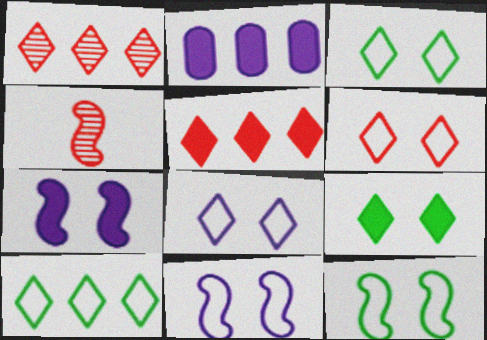[[2, 3, 4], 
[3, 6, 8]]